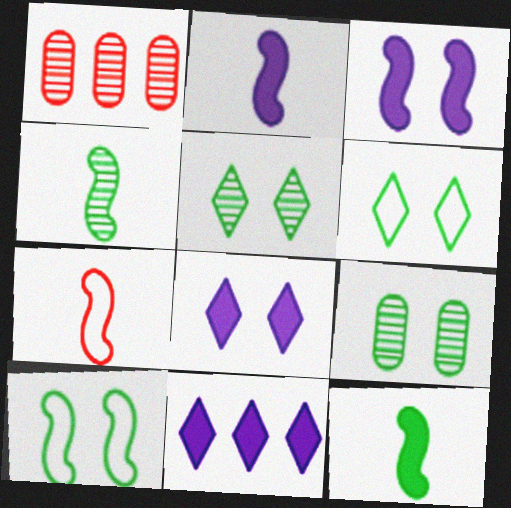[[1, 2, 6], 
[2, 4, 7], 
[7, 9, 11]]